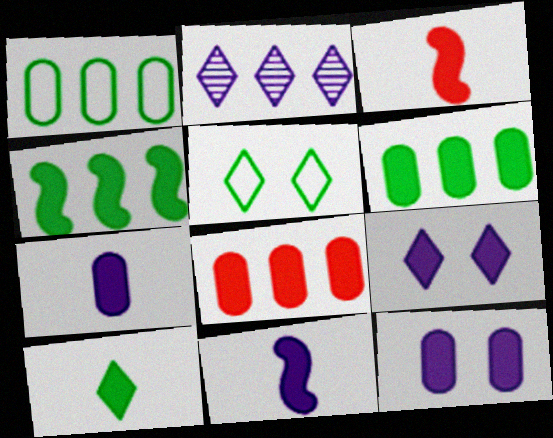[[3, 6, 9], 
[3, 7, 10]]